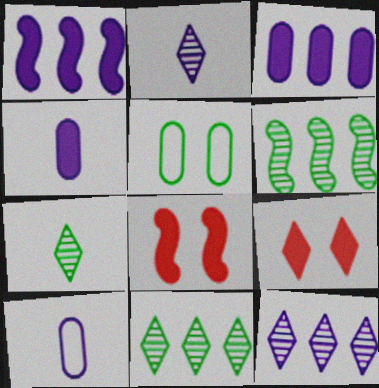[[6, 9, 10], 
[8, 10, 11]]